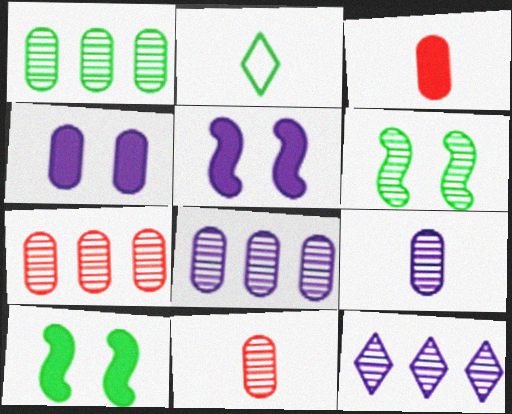[[1, 2, 10], 
[1, 7, 8], 
[2, 5, 7], 
[6, 11, 12]]